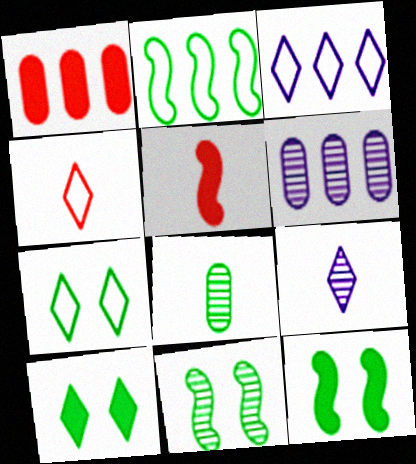[[2, 8, 10], 
[3, 4, 7], 
[4, 6, 12], 
[5, 6, 7]]